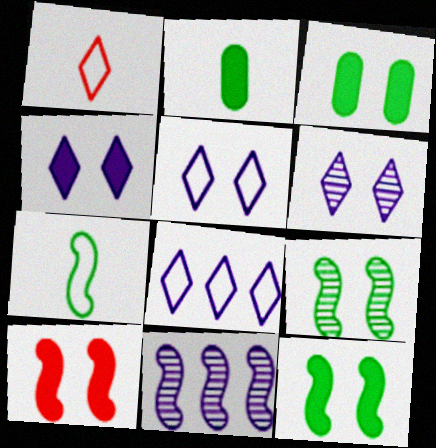[[1, 3, 11], 
[3, 4, 10], 
[4, 5, 6], 
[7, 10, 11]]